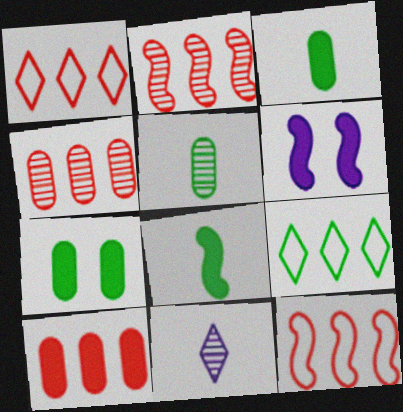[[1, 2, 10], 
[1, 5, 6], 
[7, 11, 12]]